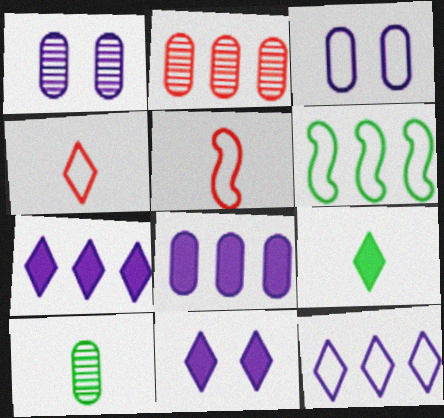[[1, 2, 10], 
[2, 6, 7], 
[3, 4, 6]]